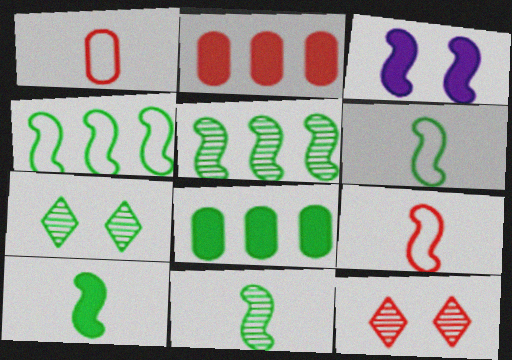[[2, 9, 12], 
[3, 5, 9], 
[6, 7, 8], 
[6, 10, 11]]